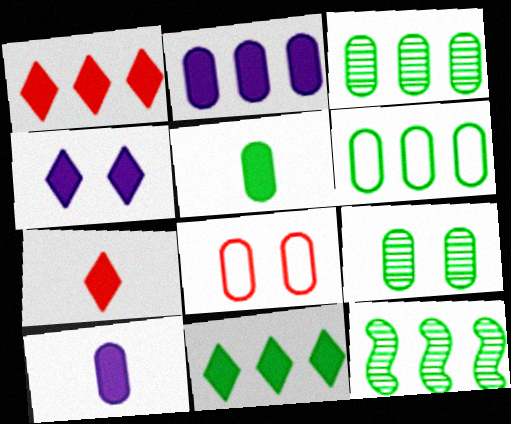[[3, 8, 10], 
[4, 7, 11], 
[5, 6, 9], 
[6, 11, 12]]